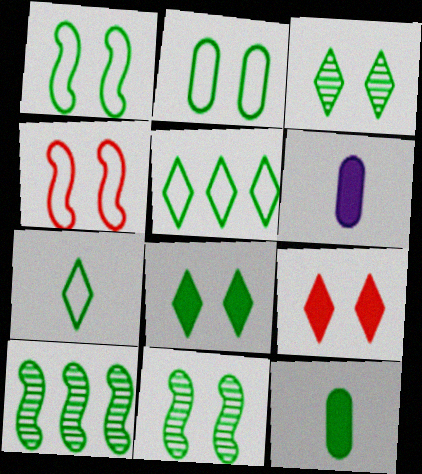[[2, 8, 11], 
[5, 11, 12]]